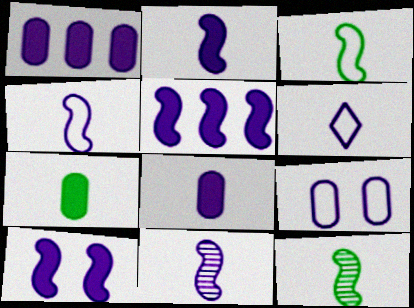[[2, 4, 11], 
[2, 5, 10], 
[6, 8, 11]]